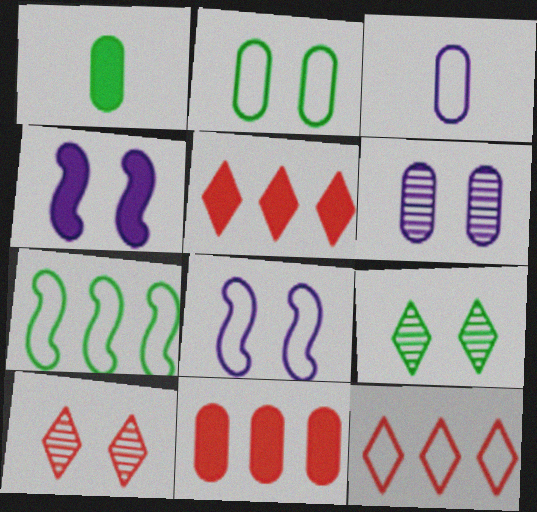[[1, 4, 5], 
[1, 7, 9], 
[2, 4, 10]]